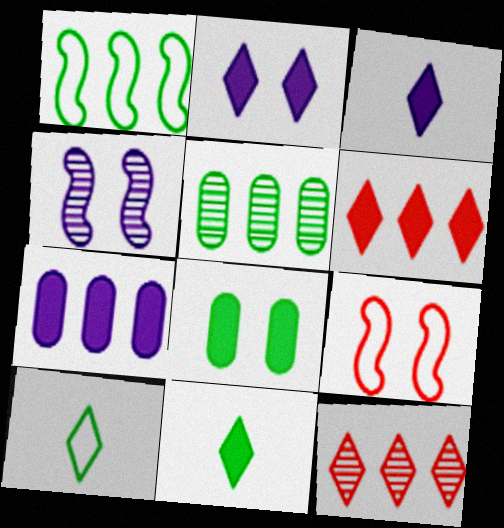[[1, 7, 12], 
[2, 6, 11], 
[2, 10, 12], 
[3, 5, 9]]